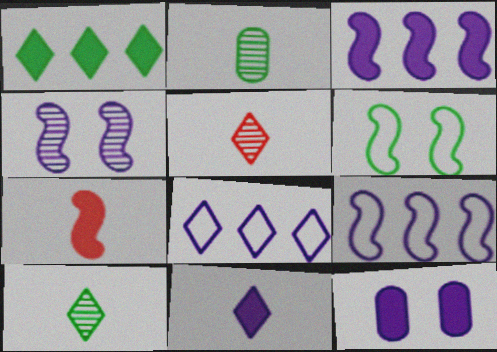[[1, 2, 6], 
[1, 7, 12], 
[3, 11, 12]]